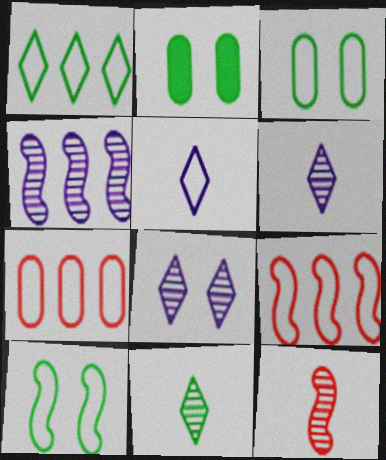[[2, 6, 9], 
[3, 5, 9], 
[5, 7, 10]]